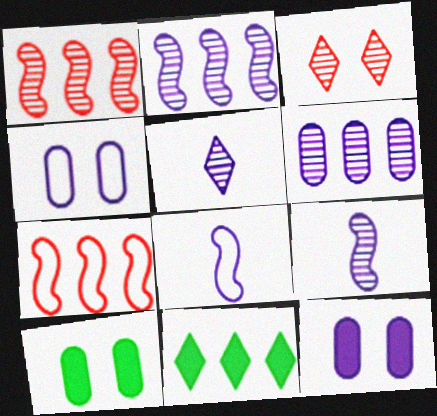[[5, 7, 10], 
[6, 7, 11]]